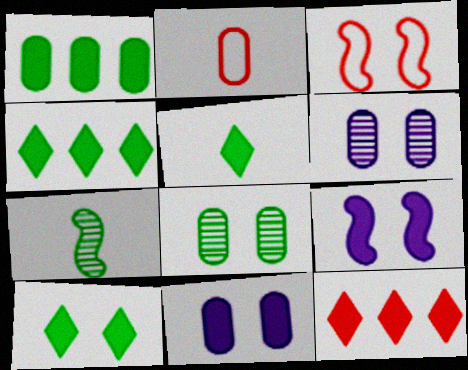[[1, 2, 6], 
[3, 6, 10], 
[4, 5, 10]]